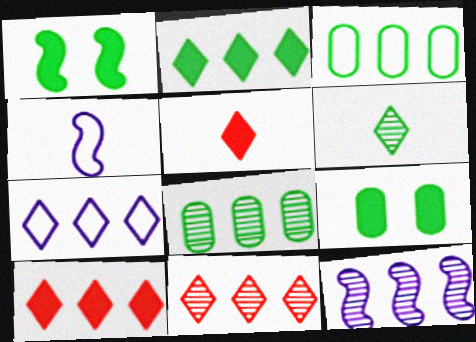[[1, 3, 6], 
[2, 7, 11], 
[3, 10, 12], 
[4, 9, 11], 
[8, 11, 12]]